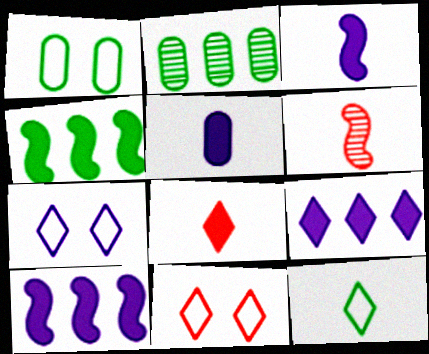[[1, 6, 9], 
[2, 3, 11], 
[5, 6, 12]]